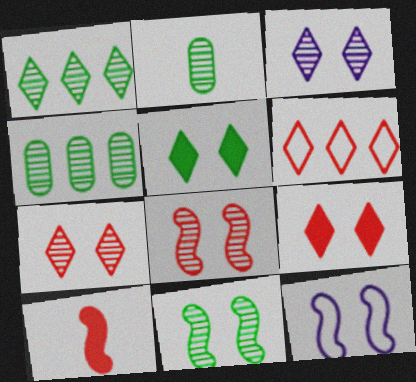[[1, 2, 11]]